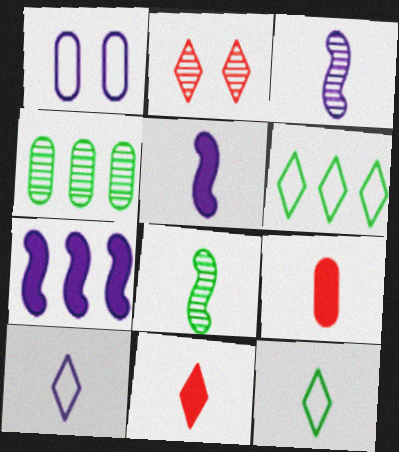[[1, 4, 9], 
[2, 3, 4], 
[3, 9, 12], 
[8, 9, 10]]